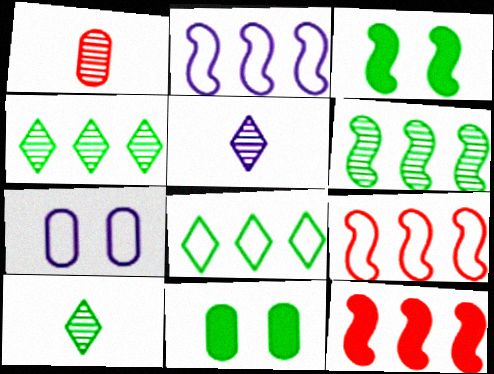[[2, 6, 12], 
[5, 9, 11], 
[7, 10, 12]]